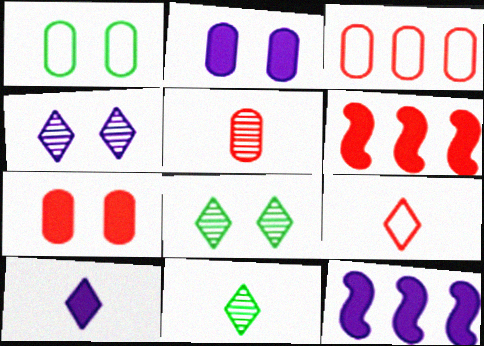[[2, 10, 12], 
[3, 5, 7], 
[9, 10, 11]]